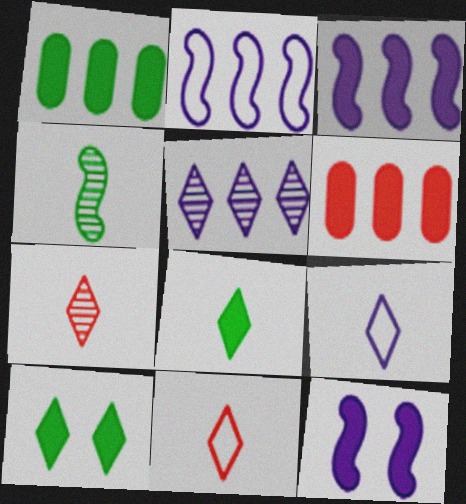[[5, 10, 11], 
[6, 8, 12], 
[7, 8, 9]]